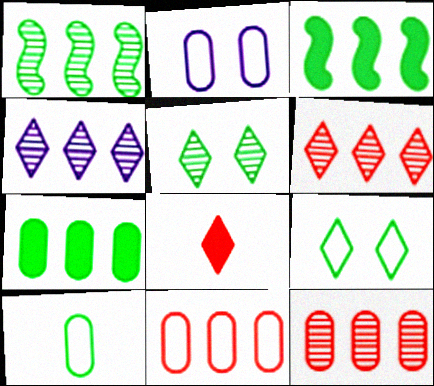[[1, 2, 8], 
[1, 4, 12], 
[2, 10, 11], 
[3, 4, 11], 
[3, 5, 10], 
[4, 8, 9]]